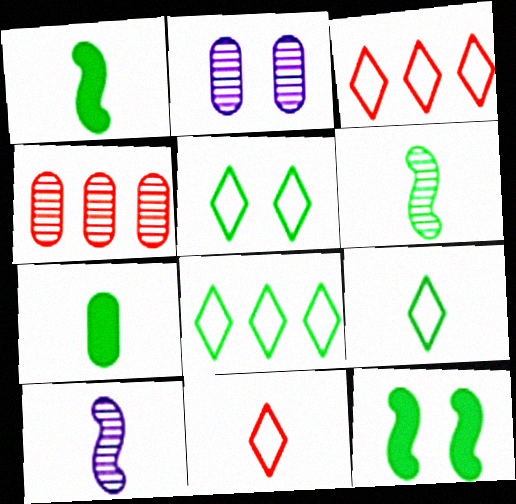[[1, 2, 3], 
[5, 8, 9], 
[6, 7, 9], 
[7, 10, 11]]